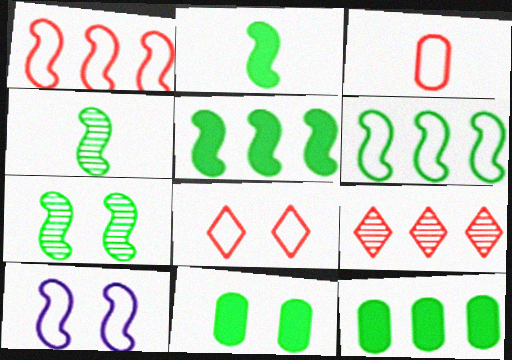[[1, 3, 8], 
[2, 6, 7]]